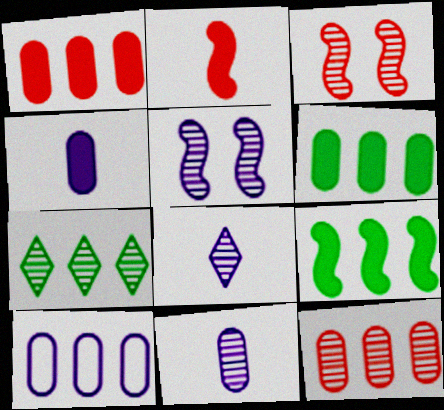[[3, 7, 11], 
[6, 10, 12]]